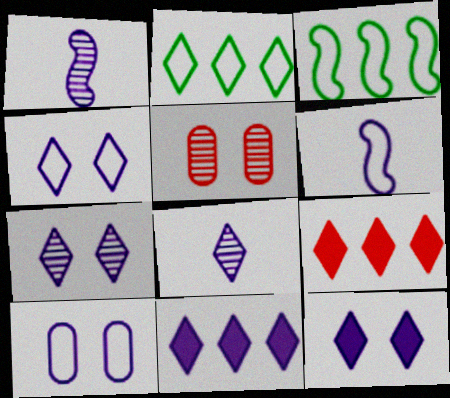[[1, 10, 11], 
[4, 7, 12], 
[4, 8, 11]]